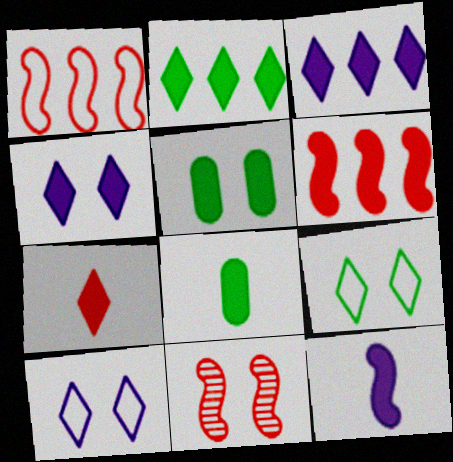[[2, 4, 7], 
[4, 6, 8], 
[5, 10, 11], 
[7, 8, 12]]